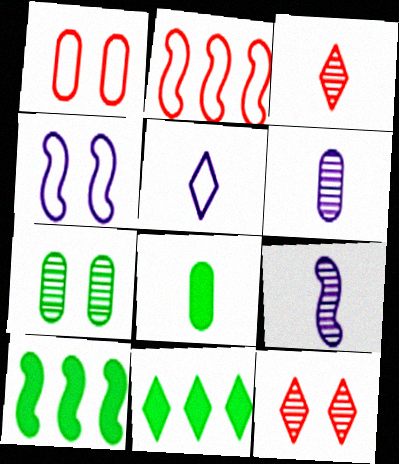[[1, 9, 11], 
[5, 11, 12]]